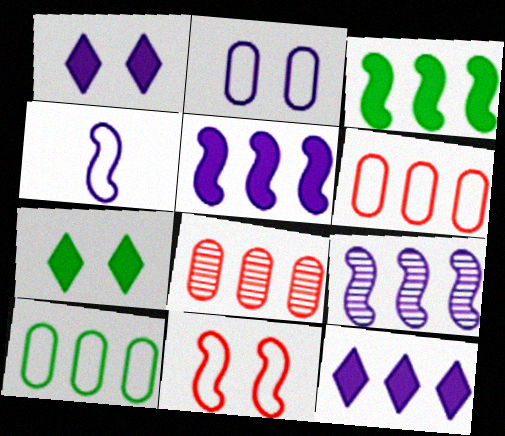[[4, 7, 8]]